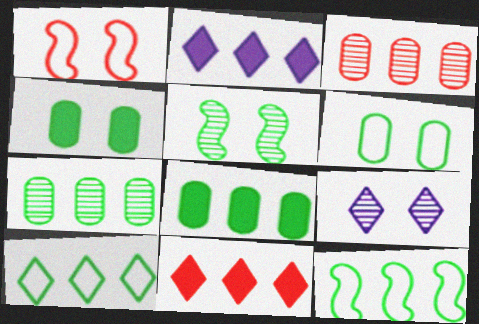[[1, 4, 9], 
[2, 3, 12]]